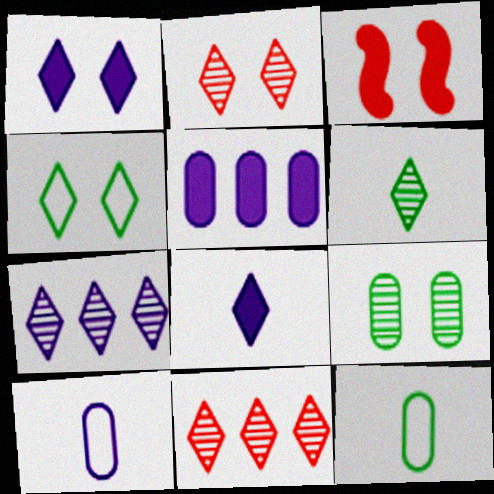[[1, 2, 4], 
[2, 6, 7], 
[3, 7, 12], 
[4, 8, 11]]